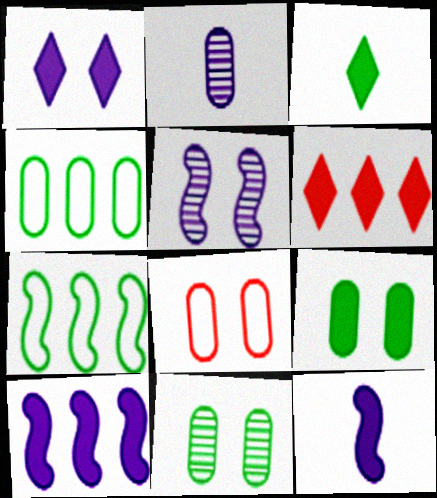[[1, 3, 6], 
[3, 7, 11], 
[6, 9, 12]]